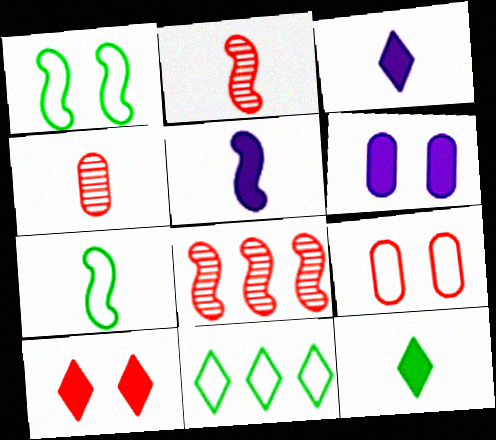[[1, 5, 8], 
[2, 5, 7], 
[2, 6, 11], 
[3, 4, 7]]